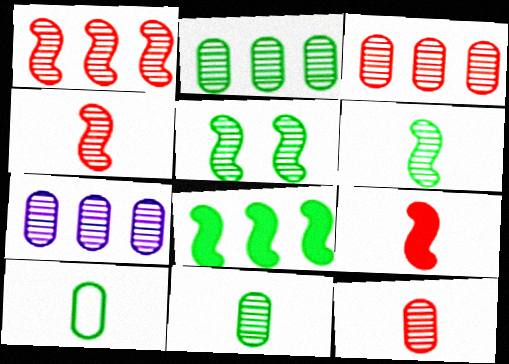[[2, 3, 7]]